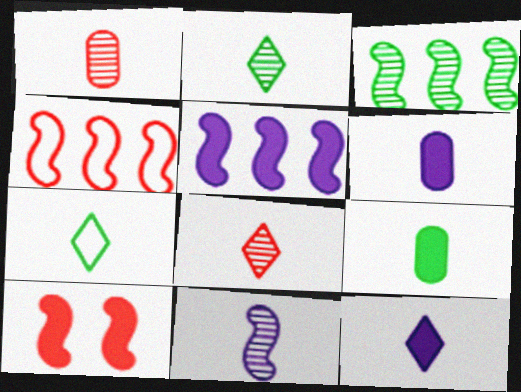[[1, 2, 11], 
[3, 4, 5], 
[7, 8, 12]]